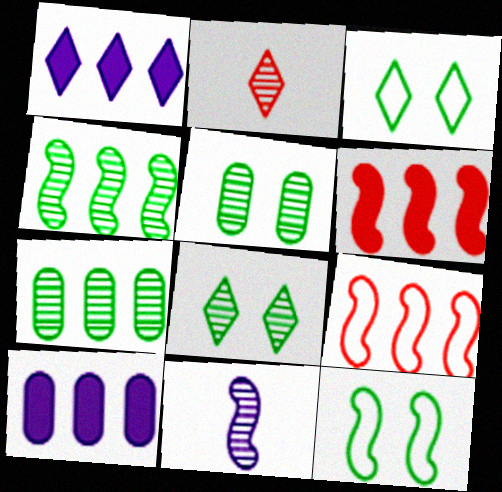[[1, 2, 3], 
[1, 7, 9], 
[2, 10, 12], 
[6, 11, 12]]